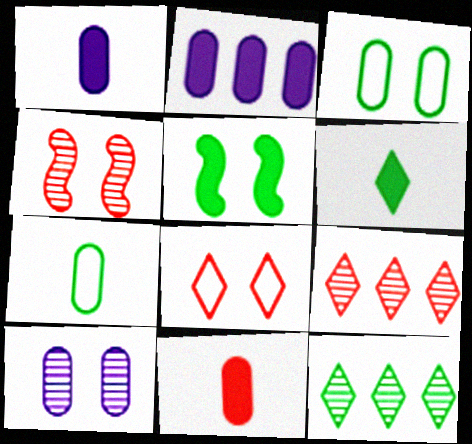[[5, 7, 12], 
[5, 8, 10]]